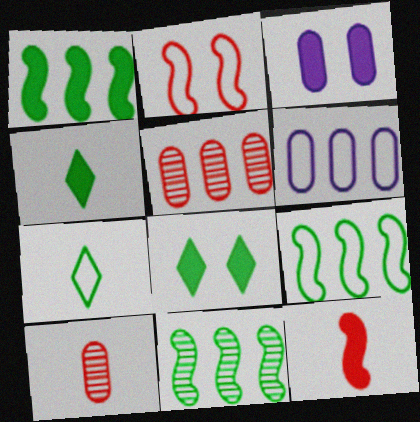[[1, 9, 11], 
[2, 6, 7]]